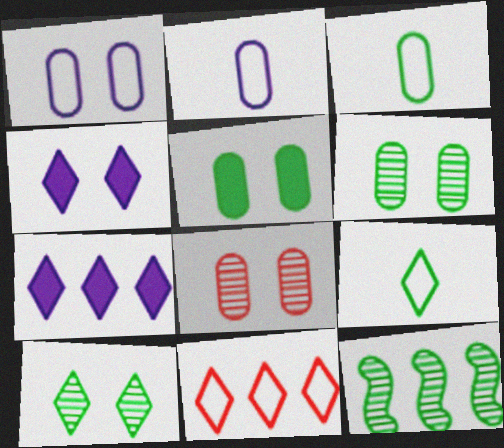[[1, 5, 8], 
[5, 9, 12]]